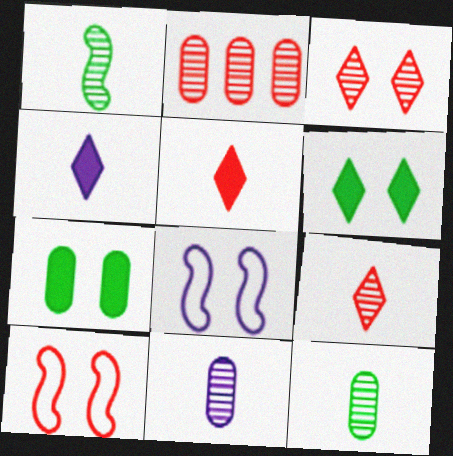[[1, 9, 11], 
[2, 5, 10], 
[3, 7, 8]]